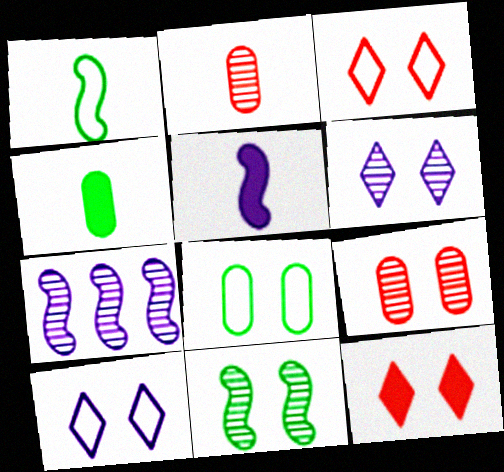[[3, 4, 7], 
[6, 9, 11]]